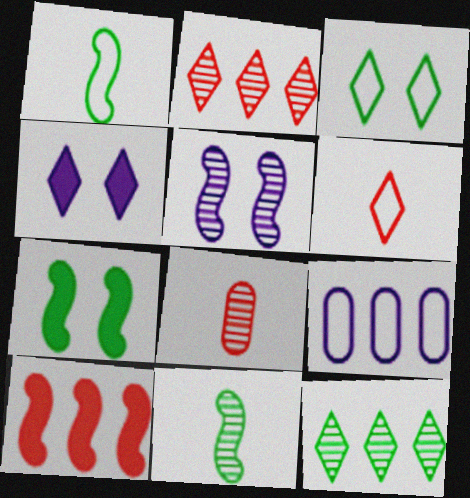[[1, 5, 10], 
[4, 6, 12], 
[5, 8, 12], 
[9, 10, 12]]